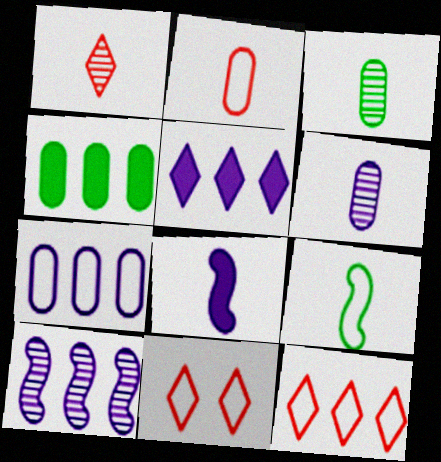[[4, 10, 12], 
[5, 7, 10], 
[7, 9, 11]]